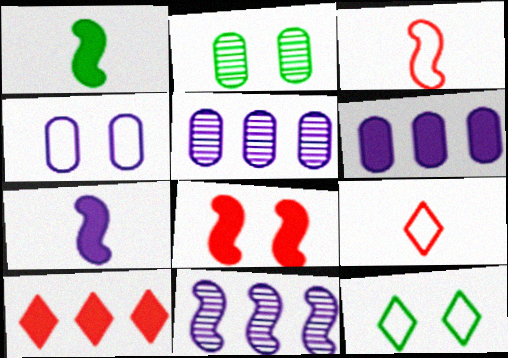[]